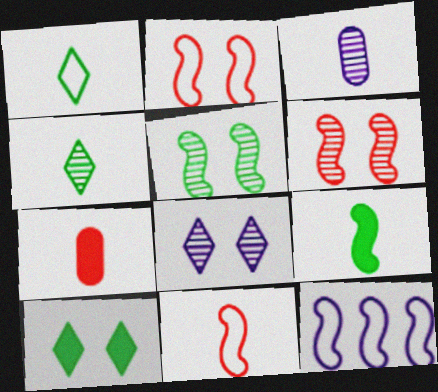[[6, 9, 12]]